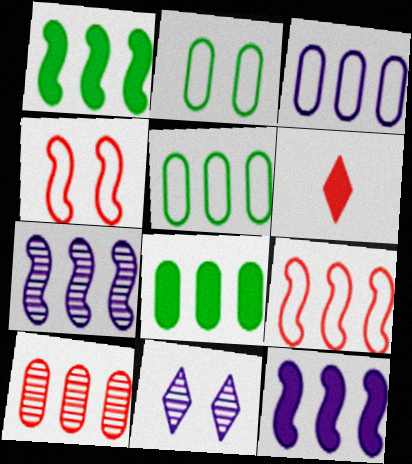[[1, 7, 9], 
[2, 6, 7], 
[3, 8, 10], 
[4, 6, 10]]